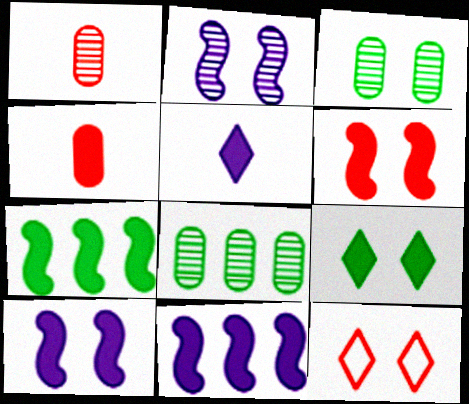[[3, 10, 12], 
[4, 9, 11]]